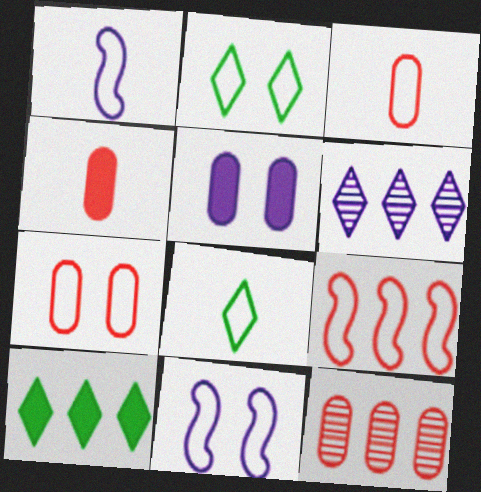[[1, 3, 8], 
[1, 5, 6], 
[2, 7, 11], 
[4, 7, 12]]